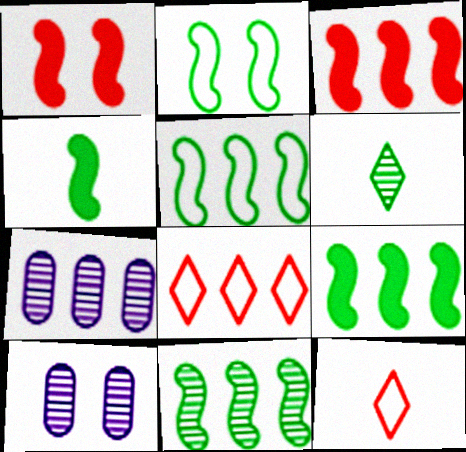[[2, 4, 11], 
[4, 8, 10], 
[5, 9, 11], 
[7, 8, 9], 
[9, 10, 12]]